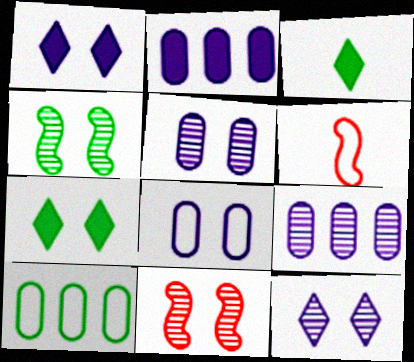[[3, 4, 10], 
[6, 7, 9], 
[7, 8, 11]]